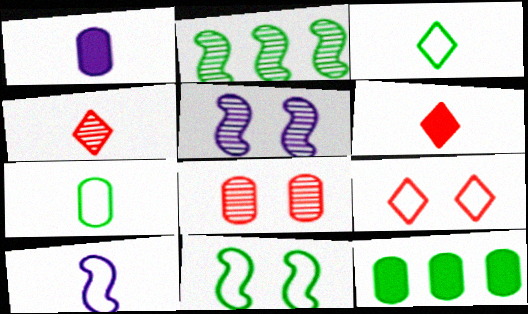[[1, 2, 9]]